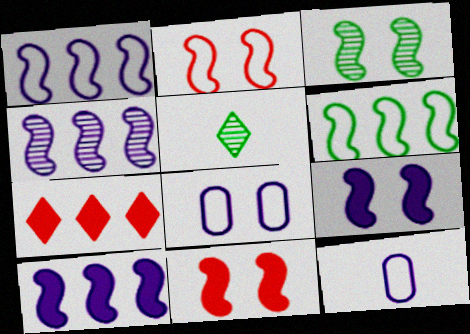[[1, 4, 10], 
[2, 3, 9], 
[3, 7, 12]]